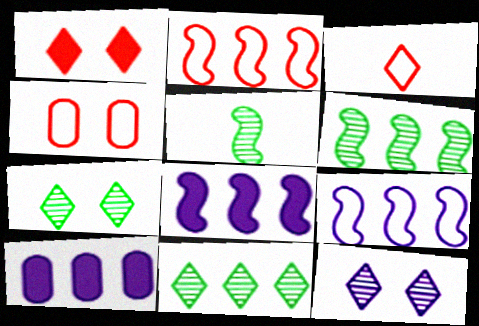[[2, 3, 4], 
[2, 6, 8], 
[2, 10, 11]]